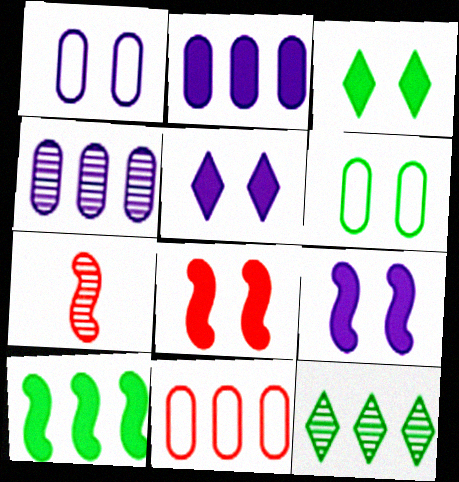[]